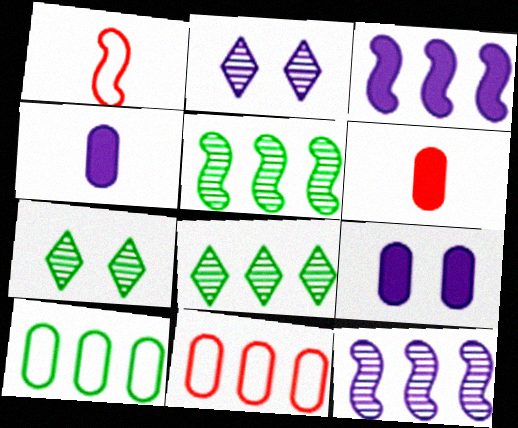[[1, 8, 9], 
[3, 8, 11]]